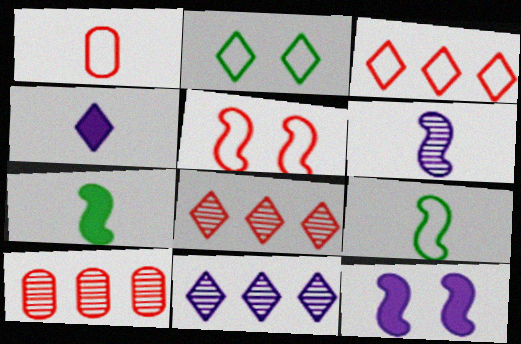[[1, 3, 5], 
[2, 4, 8]]